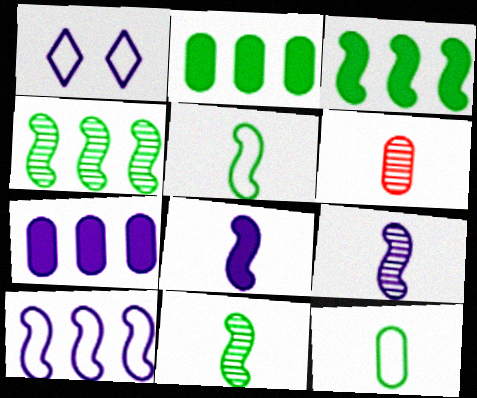[[1, 3, 6], 
[1, 7, 9]]